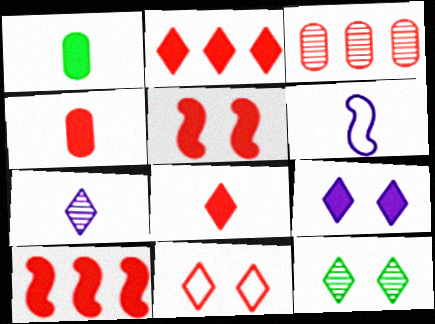[[1, 9, 10], 
[2, 4, 5], 
[9, 11, 12]]